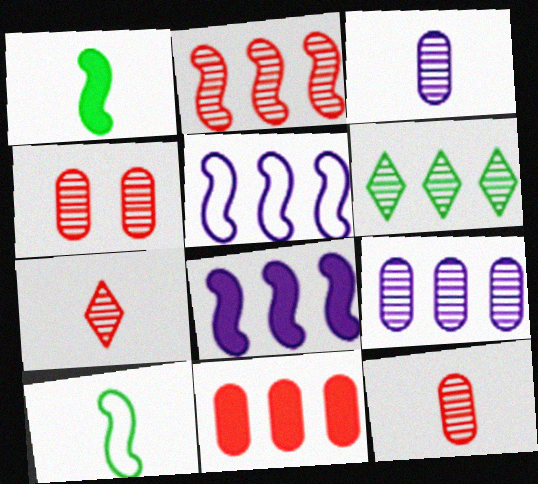[[2, 4, 7], 
[2, 6, 9], 
[5, 6, 11]]